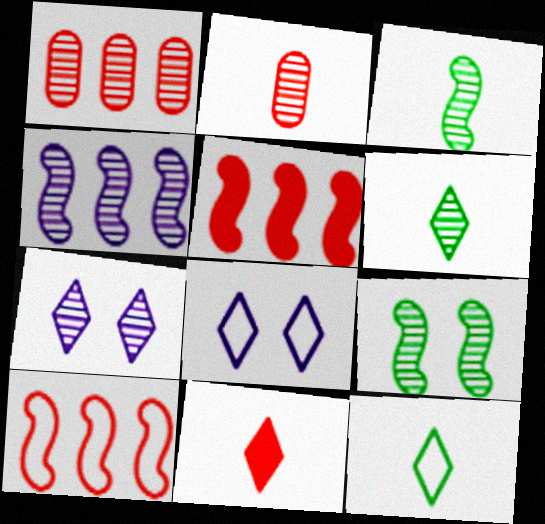[[1, 3, 7]]